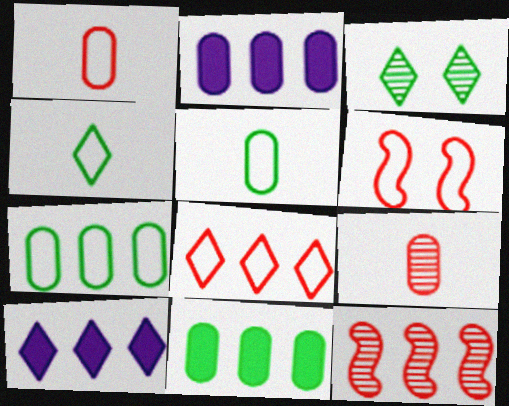[[1, 6, 8], 
[7, 10, 12]]